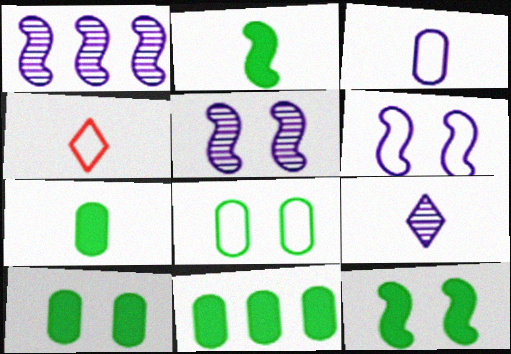[[1, 4, 10], 
[4, 5, 11], 
[7, 10, 11]]